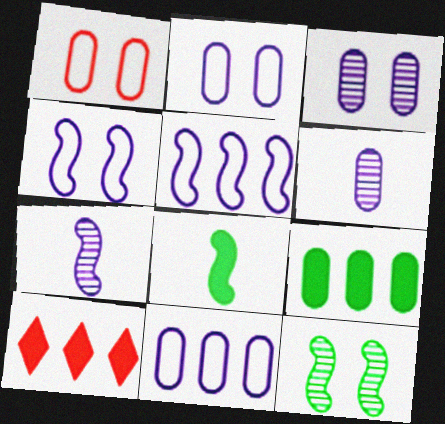[[1, 6, 9]]